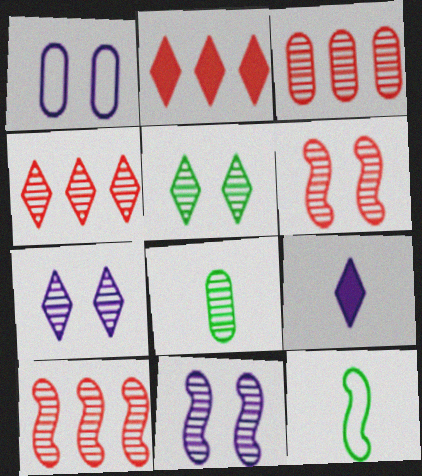[[3, 4, 10], 
[4, 8, 11], 
[7, 8, 10]]